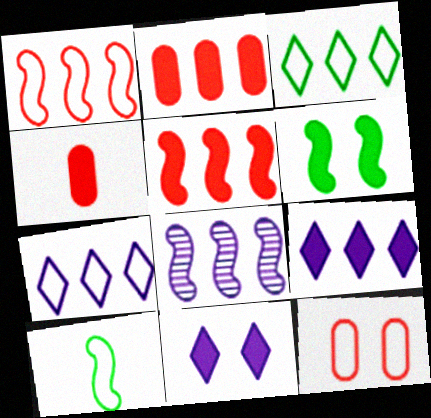[[2, 3, 8], 
[4, 6, 9], 
[7, 10, 12]]